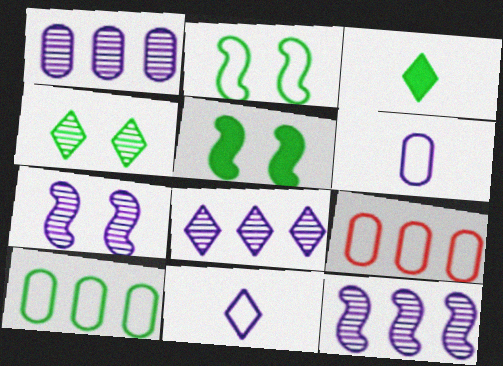[[1, 8, 12], 
[2, 9, 11], 
[3, 7, 9]]